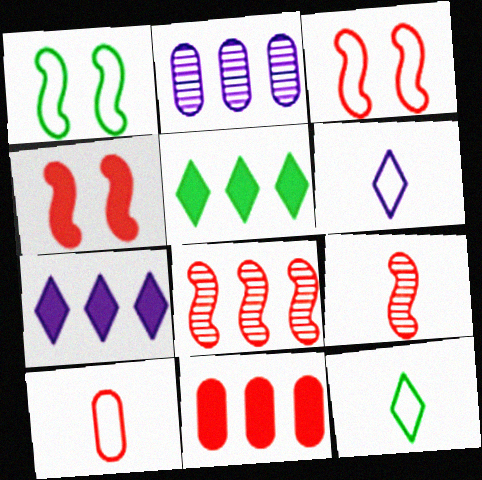[[2, 4, 12]]